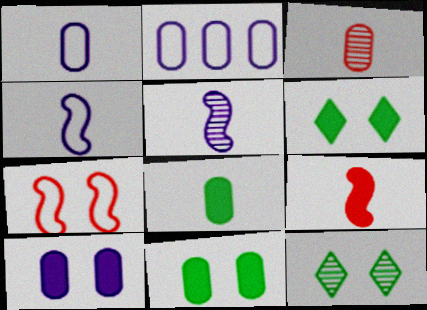[[1, 3, 8], 
[2, 3, 11], 
[2, 9, 12], 
[7, 10, 12]]